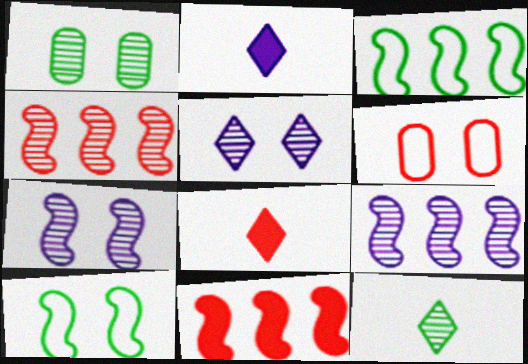[[3, 9, 11], 
[4, 6, 8]]